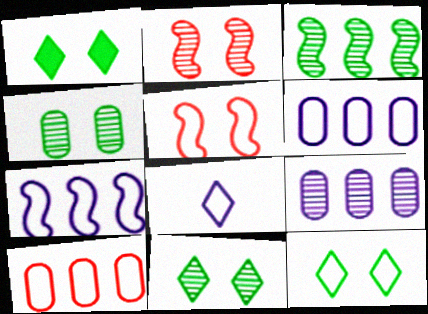[[1, 11, 12]]